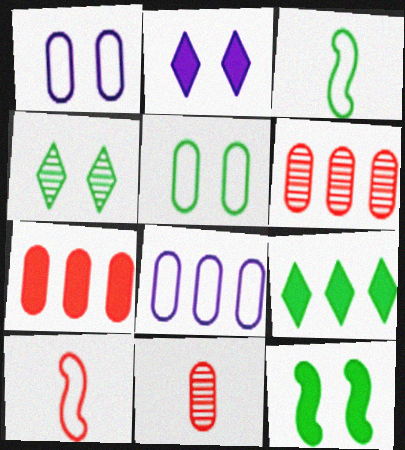[[2, 3, 6], 
[4, 5, 12]]